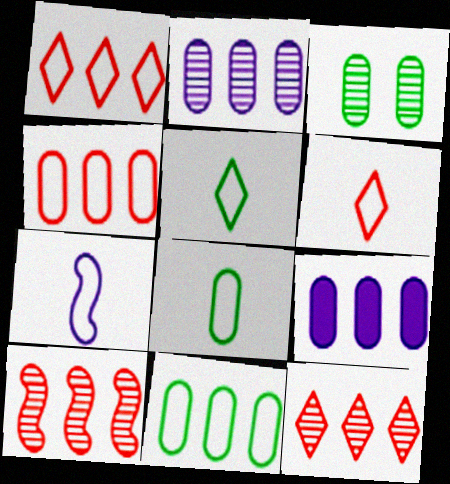[[6, 7, 8]]